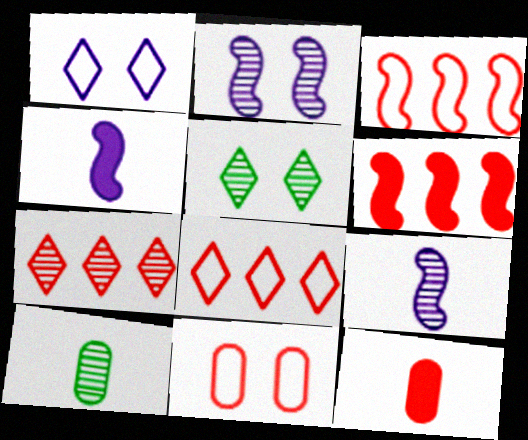[[1, 6, 10], 
[2, 7, 10]]